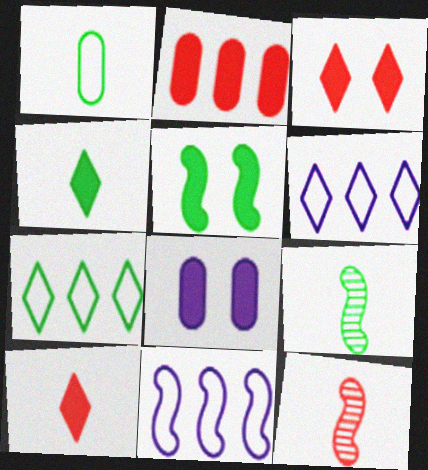[[1, 4, 9], 
[3, 5, 8], 
[5, 11, 12], 
[7, 8, 12]]